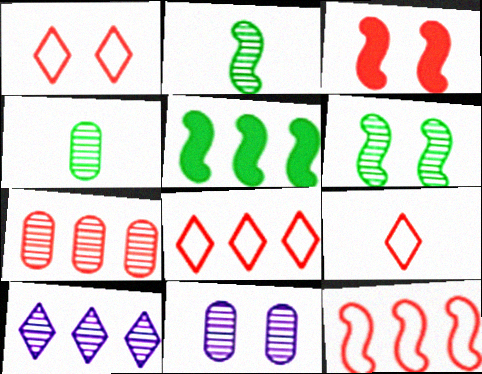[[1, 8, 9], 
[3, 7, 9], 
[4, 7, 11], 
[5, 9, 11]]